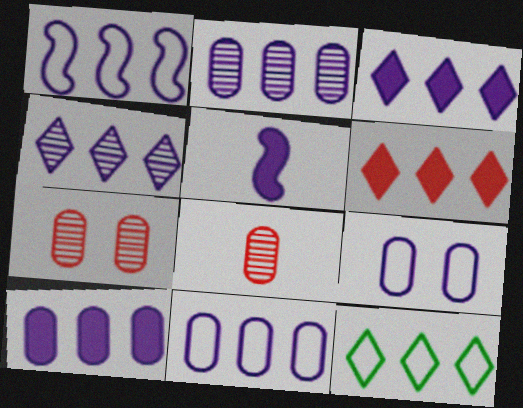[[1, 2, 3], 
[1, 4, 10], 
[2, 10, 11], 
[4, 5, 9], 
[4, 6, 12], 
[5, 7, 12]]